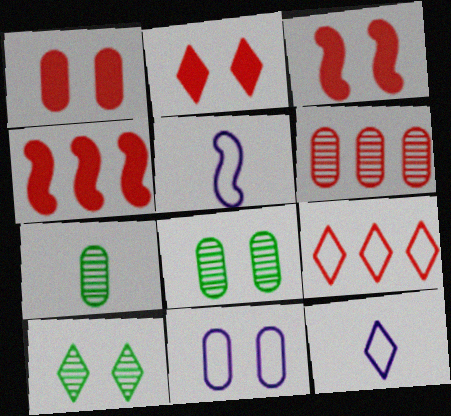[[1, 2, 3], 
[1, 8, 11], 
[3, 10, 11], 
[4, 6, 9], 
[4, 8, 12]]